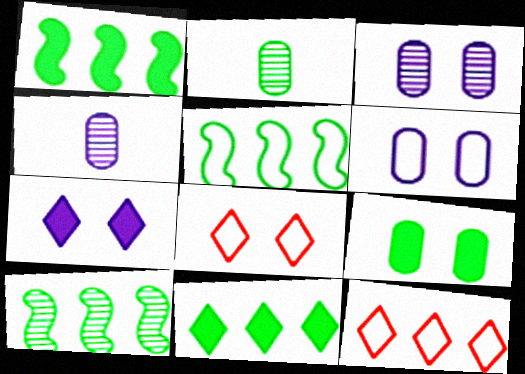[[1, 4, 8], 
[1, 5, 10]]